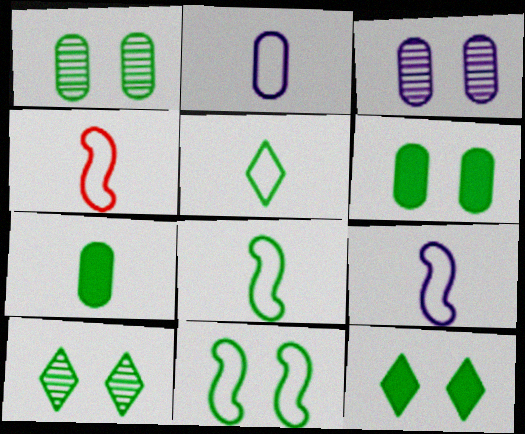[[1, 11, 12], 
[2, 4, 5], 
[4, 8, 9], 
[6, 10, 11]]